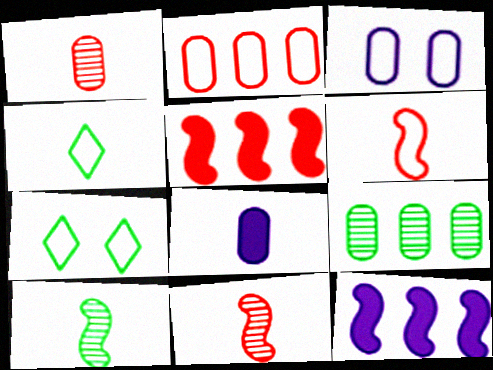[[1, 7, 12], 
[4, 8, 11]]